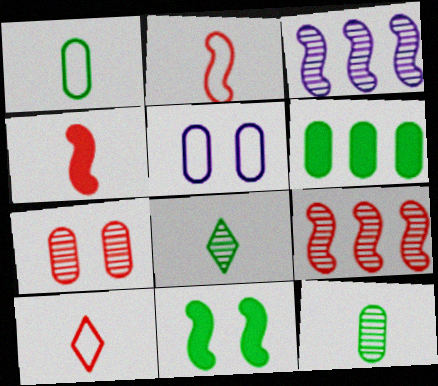[[2, 3, 11], 
[3, 7, 8]]